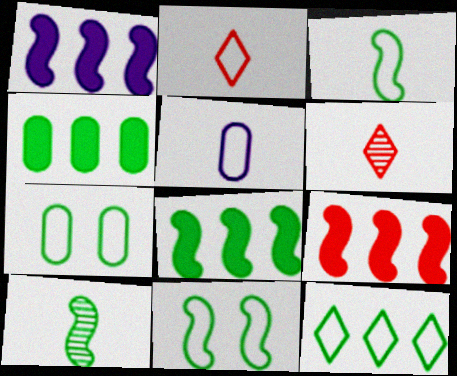[[1, 6, 7], 
[1, 8, 9], 
[2, 3, 5], 
[3, 7, 12], 
[8, 10, 11]]